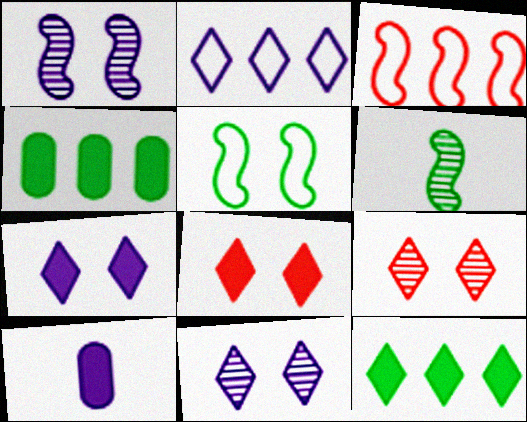[[1, 2, 10]]